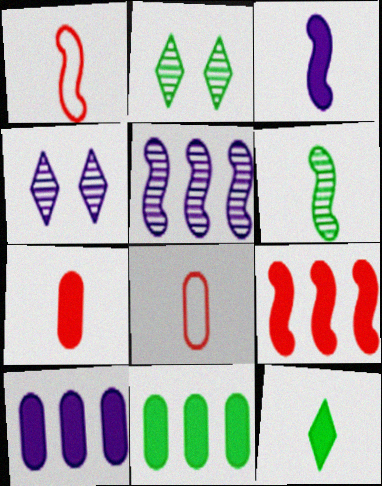[[1, 2, 10], 
[1, 3, 6], 
[1, 4, 11], 
[3, 7, 12]]